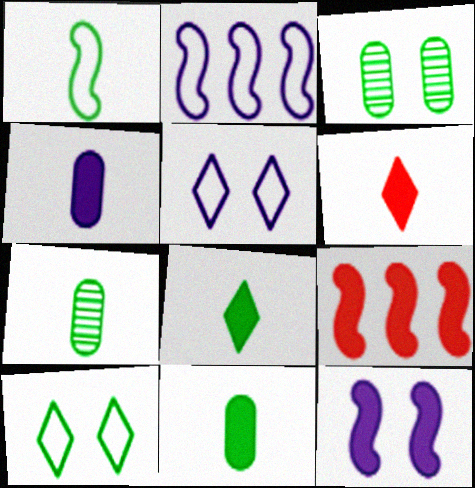[[1, 7, 8], 
[2, 3, 6], 
[5, 7, 9]]